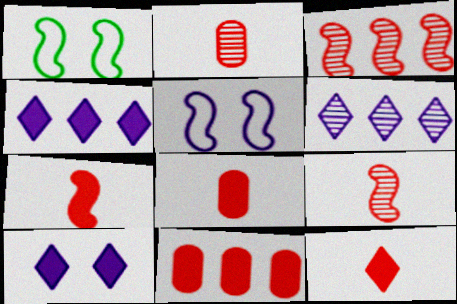[[1, 2, 4], 
[1, 6, 8], 
[7, 8, 12]]